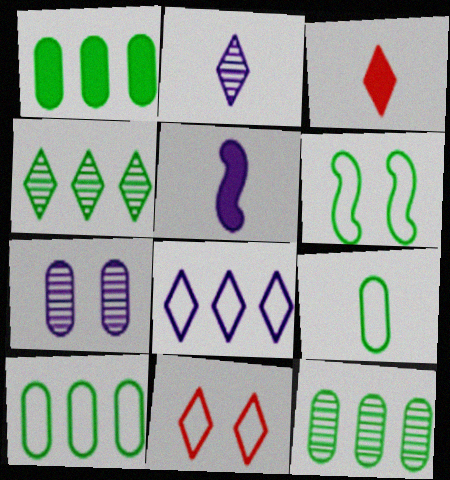[[1, 10, 12], 
[5, 7, 8], 
[5, 11, 12]]